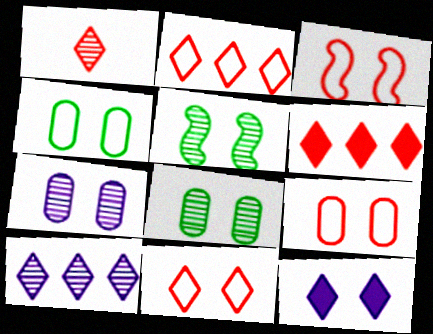[[1, 6, 11], 
[3, 8, 12], 
[3, 9, 11], 
[5, 9, 12]]